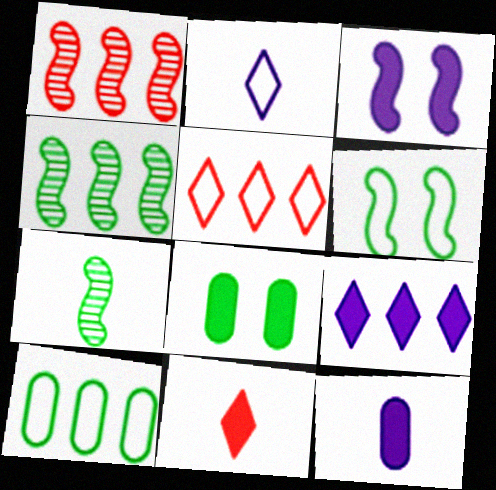[[1, 2, 8], 
[1, 9, 10], 
[3, 9, 12]]